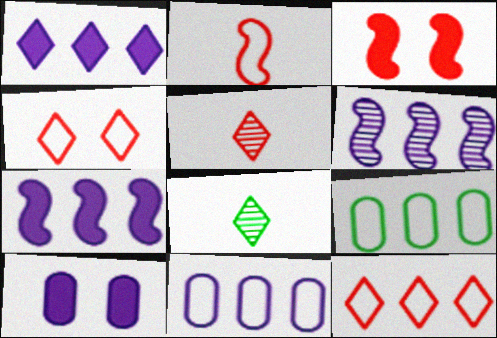[[1, 4, 8], 
[1, 6, 11], 
[3, 8, 11]]